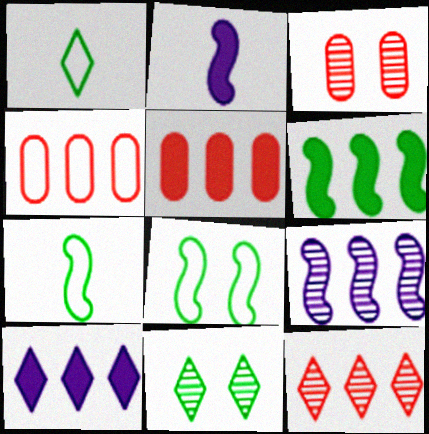[[2, 4, 11], 
[3, 7, 10], 
[5, 6, 10]]